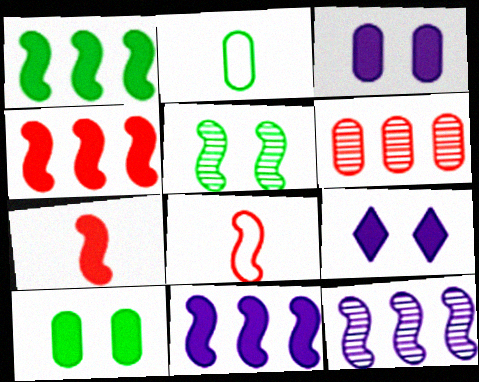[[1, 4, 11], 
[2, 3, 6], 
[5, 8, 11]]